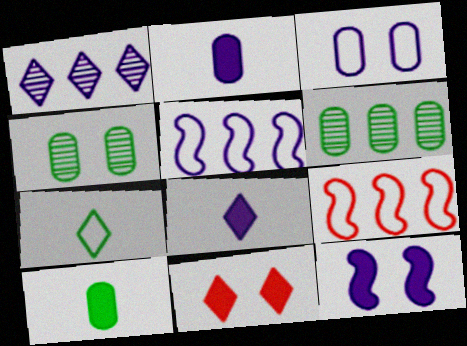[[1, 7, 11], 
[3, 7, 9], 
[4, 8, 9]]